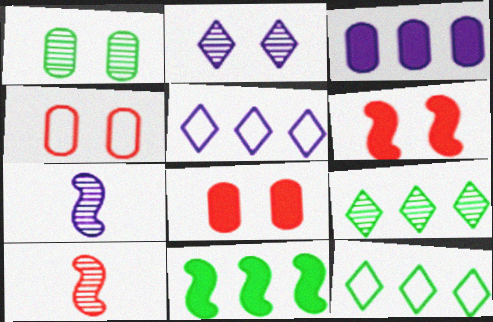[[7, 8, 12]]